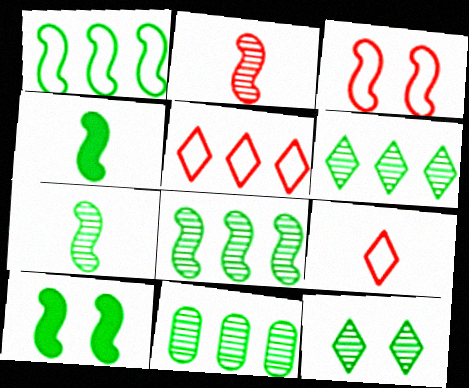[[1, 7, 10], 
[6, 8, 11], 
[7, 11, 12]]